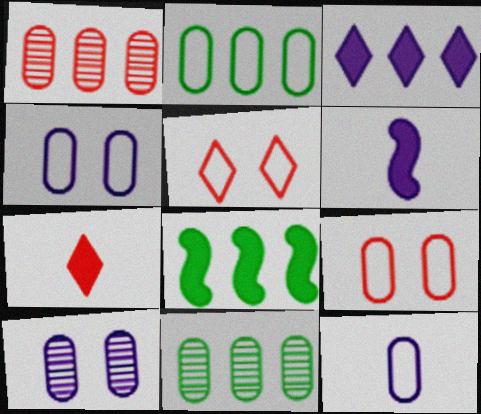[[2, 9, 12], 
[5, 6, 11]]